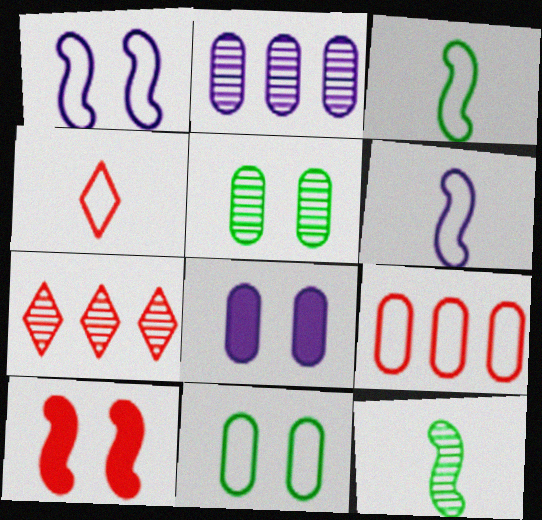[[3, 7, 8]]